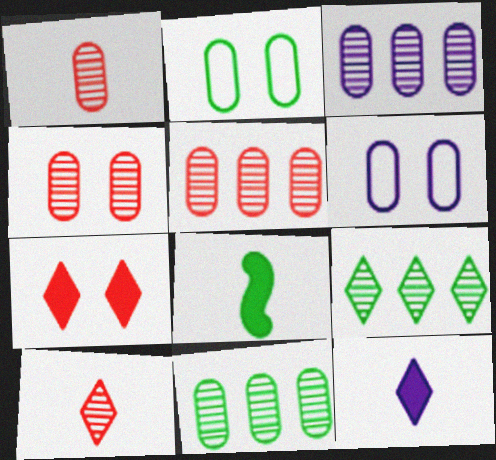[[1, 4, 5], 
[2, 8, 9], 
[3, 5, 11]]